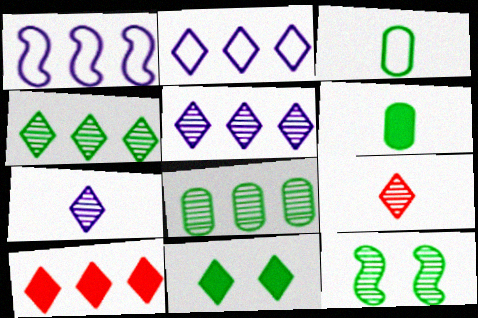[[1, 8, 10], 
[2, 4, 10], 
[2, 9, 11]]